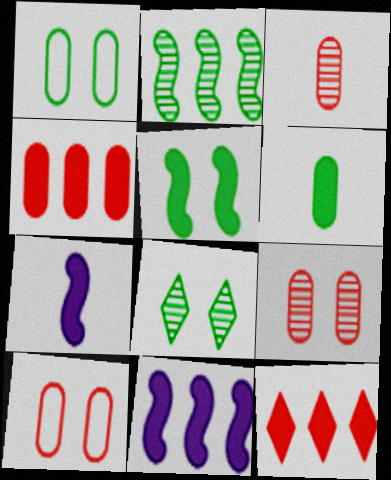[[1, 5, 8], 
[3, 4, 10]]